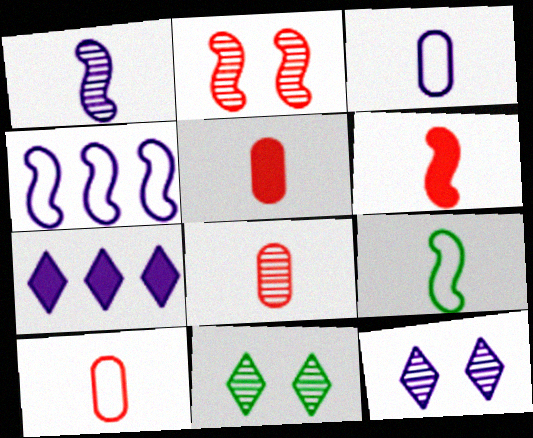[[1, 6, 9], 
[4, 5, 11], 
[5, 8, 10]]